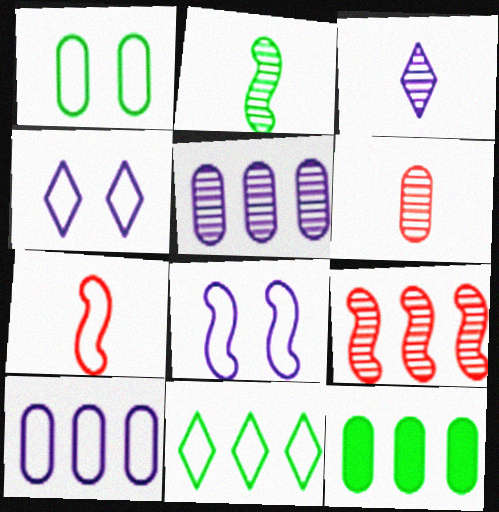[[2, 3, 6]]